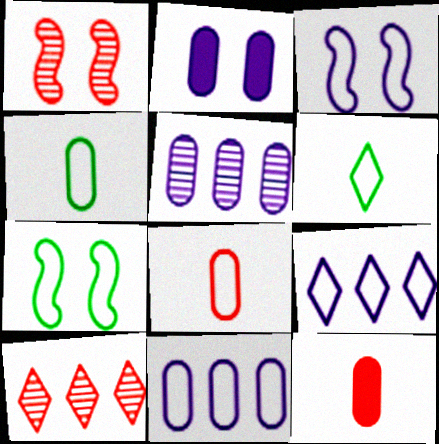[[7, 8, 9]]